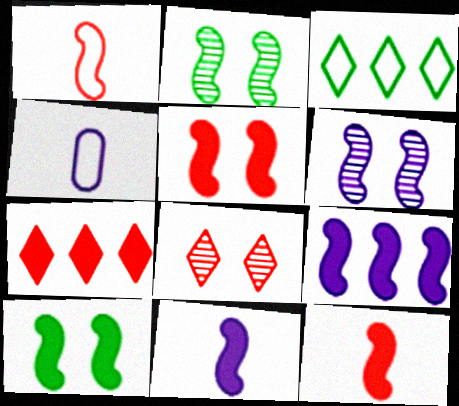[[1, 2, 9], 
[2, 4, 7], 
[9, 10, 12]]